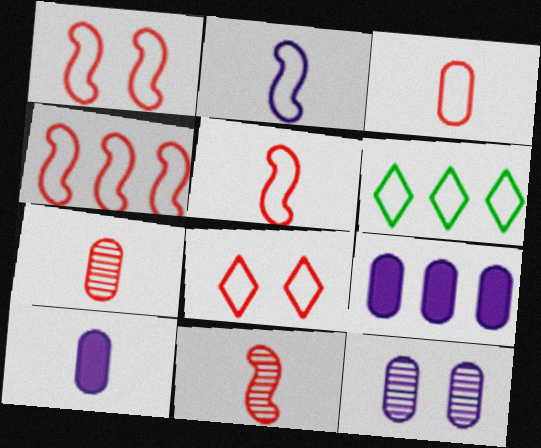[[1, 4, 5], 
[3, 4, 8]]